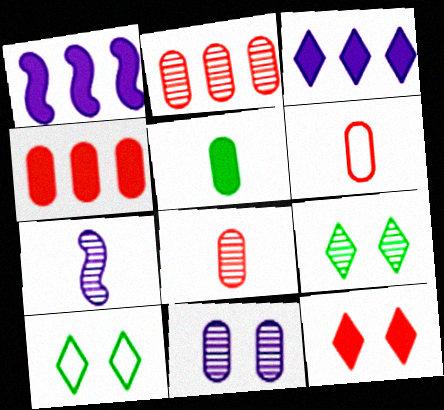[[1, 5, 12], 
[1, 6, 9], 
[1, 8, 10], 
[2, 7, 9], 
[4, 7, 10]]